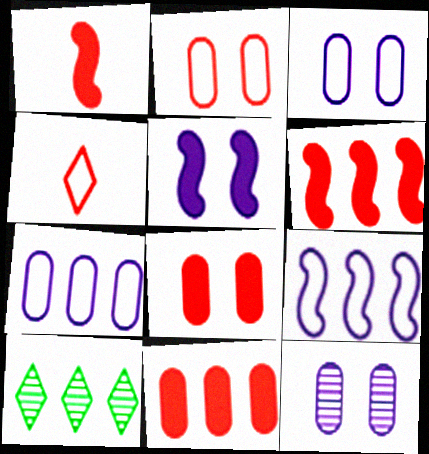[[1, 3, 10], 
[6, 7, 10], 
[9, 10, 11]]